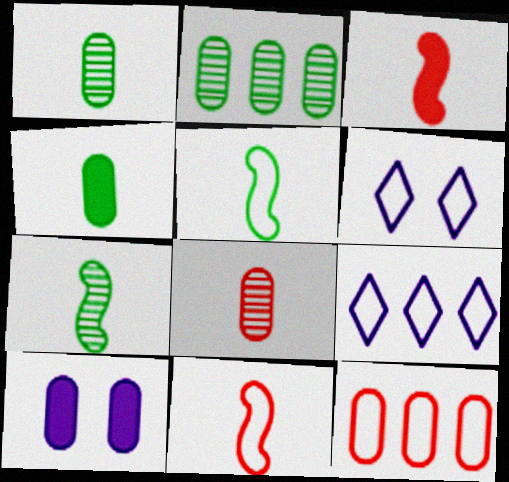[[1, 10, 12], 
[2, 3, 6], 
[5, 6, 12]]